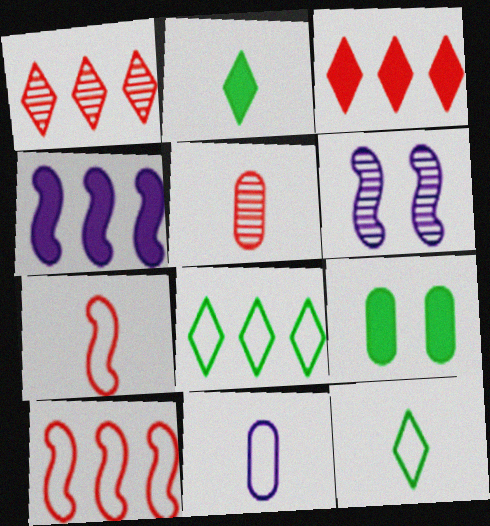[[7, 11, 12]]